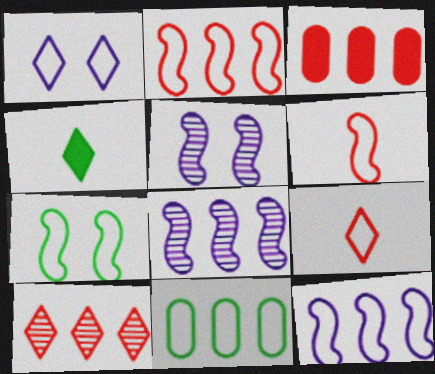[[1, 4, 10], 
[1, 6, 11], 
[2, 3, 10], 
[6, 7, 12]]